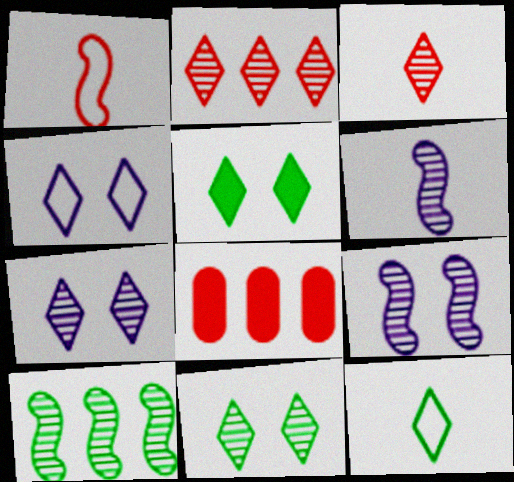[[8, 9, 12]]